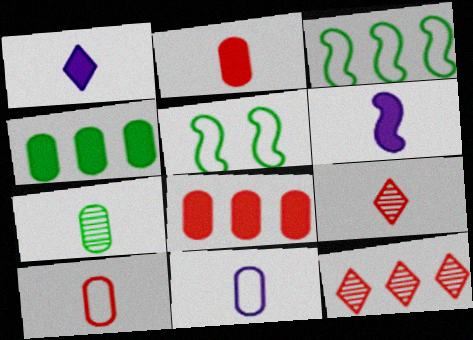[[2, 7, 11]]